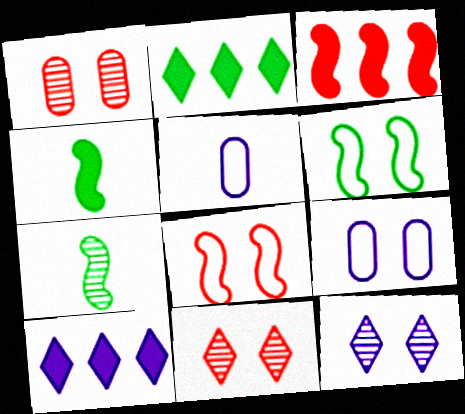[]